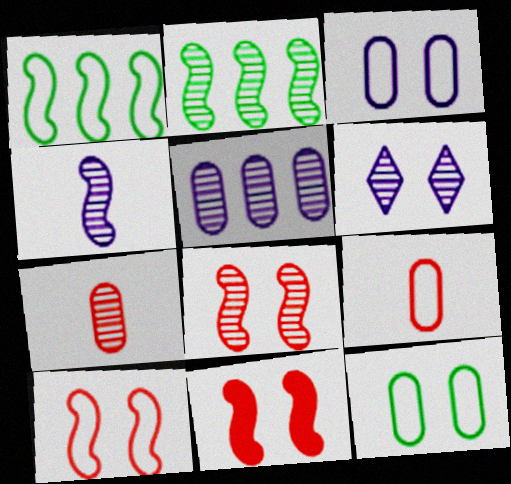[[1, 4, 11], 
[2, 4, 8], 
[2, 6, 7], 
[4, 5, 6], 
[6, 11, 12], 
[8, 10, 11]]